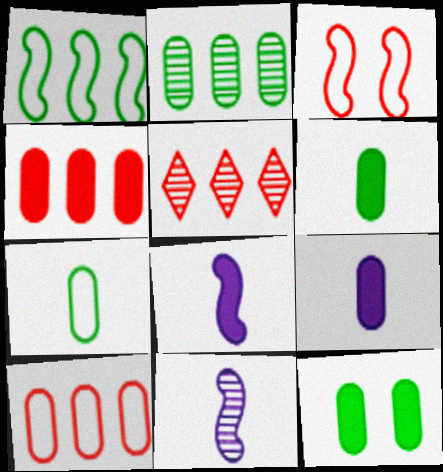[[2, 7, 12], 
[4, 9, 12]]